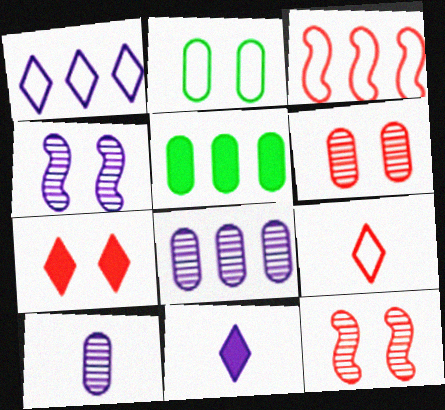[[2, 4, 7], 
[4, 5, 9]]